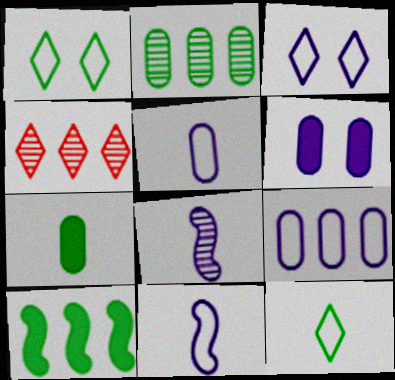[[3, 9, 11], 
[4, 9, 10]]